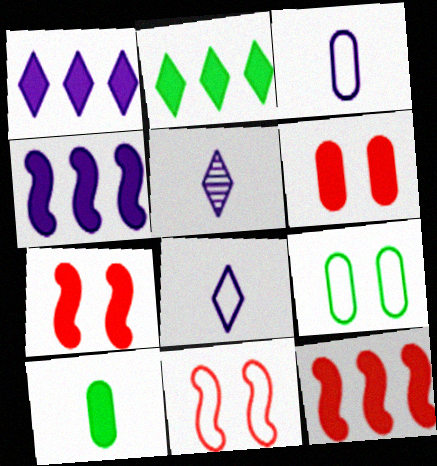[[1, 7, 10], 
[5, 9, 12]]